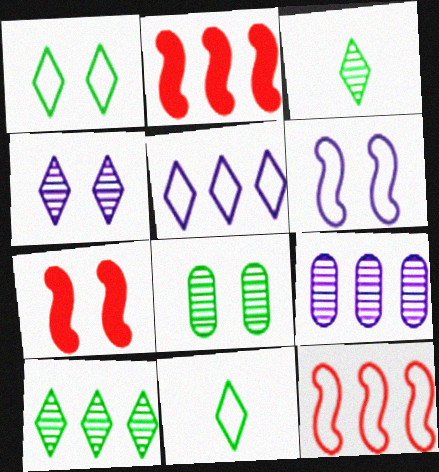[[7, 9, 11]]